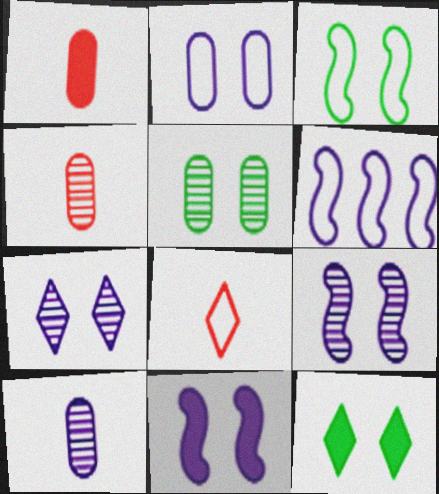[[2, 7, 11], 
[3, 5, 12], 
[4, 6, 12]]